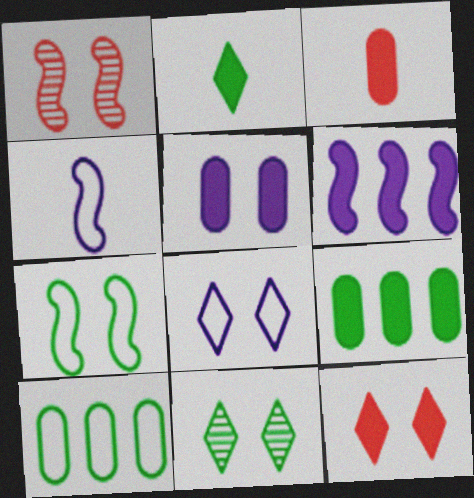[[3, 5, 9], 
[8, 11, 12]]